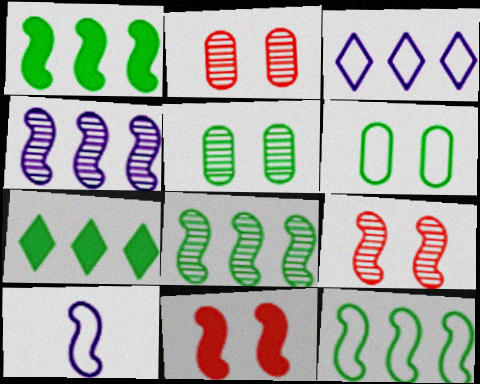[[1, 8, 12], 
[1, 9, 10], 
[2, 7, 10], 
[8, 10, 11]]